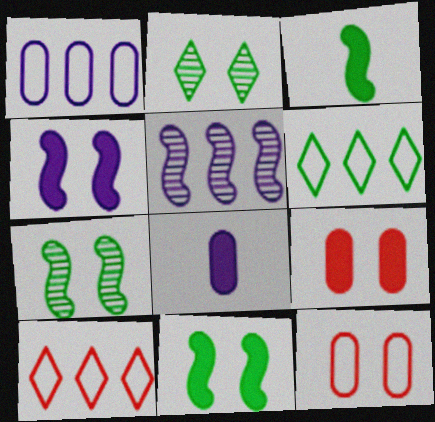[[2, 4, 12], 
[7, 8, 10]]